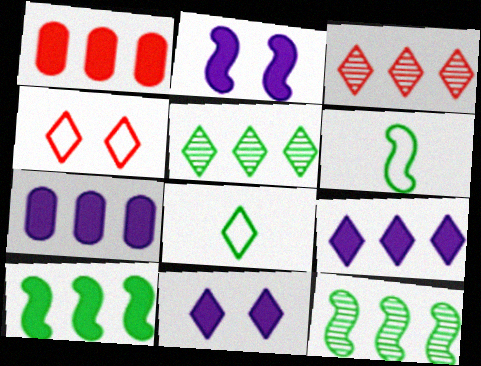[[1, 9, 10], 
[3, 8, 11]]